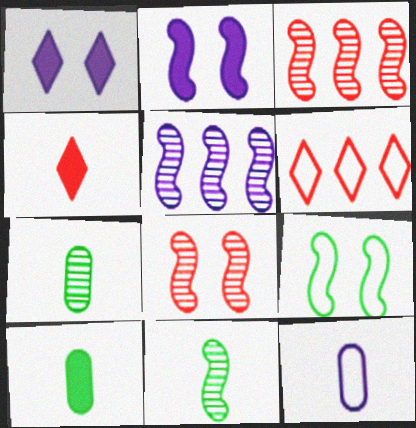[[1, 5, 12], 
[2, 6, 7], 
[2, 8, 9], 
[4, 11, 12], 
[5, 8, 11], 
[6, 9, 12]]